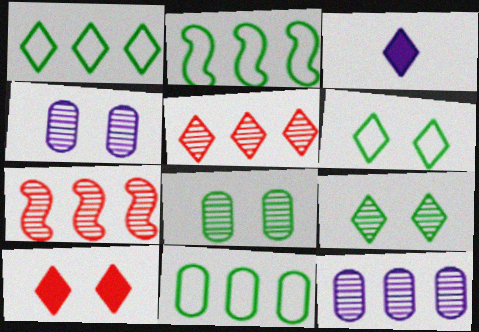[[1, 2, 11], 
[3, 5, 6]]